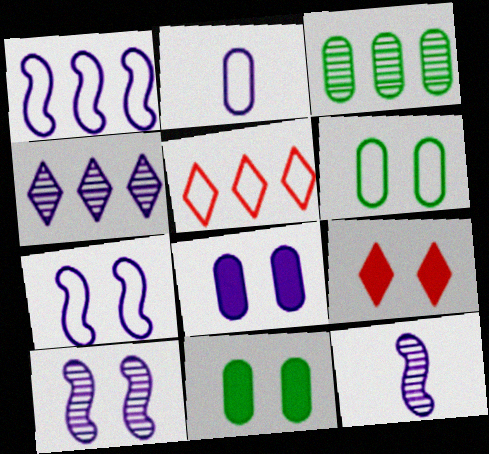[[5, 11, 12], 
[6, 9, 10]]